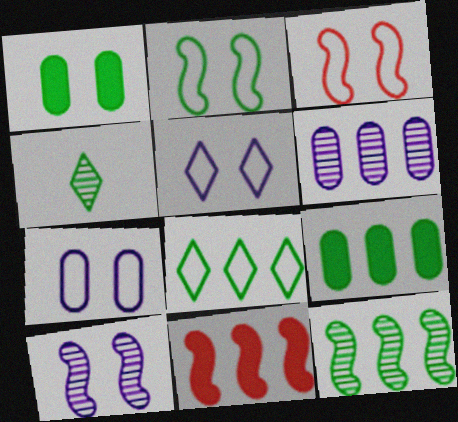[[2, 4, 9], 
[4, 7, 11], 
[6, 8, 11], 
[8, 9, 12]]